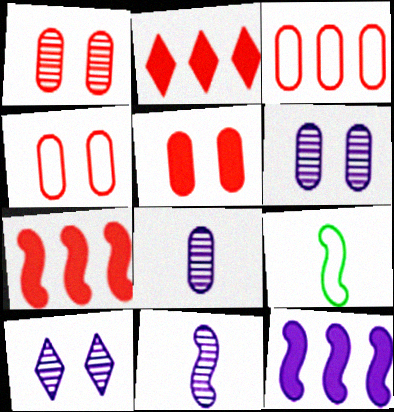[[1, 4, 5], 
[2, 6, 9]]